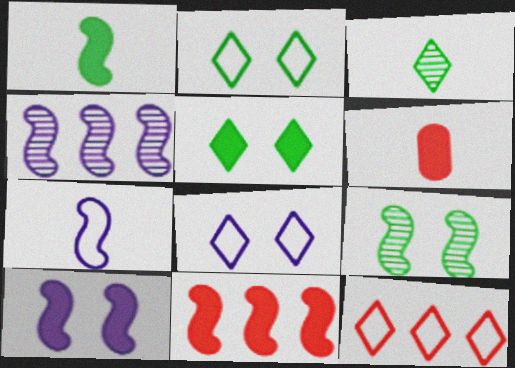[[1, 10, 11], 
[2, 4, 6], 
[3, 6, 7], 
[4, 7, 10], 
[7, 9, 11]]